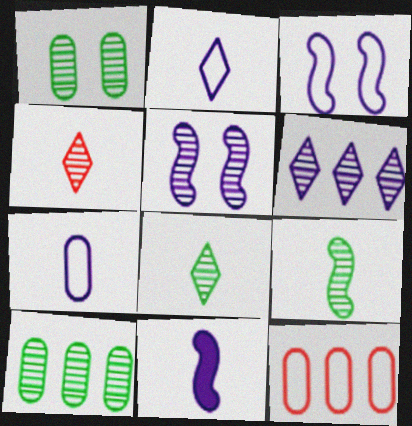[[4, 5, 10]]